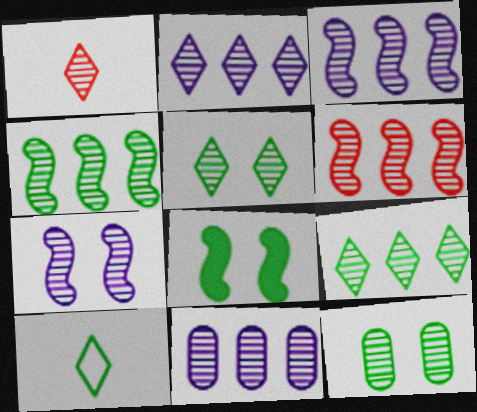[[1, 2, 5], 
[1, 3, 12], 
[2, 3, 11], 
[3, 4, 6], 
[6, 9, 11]]